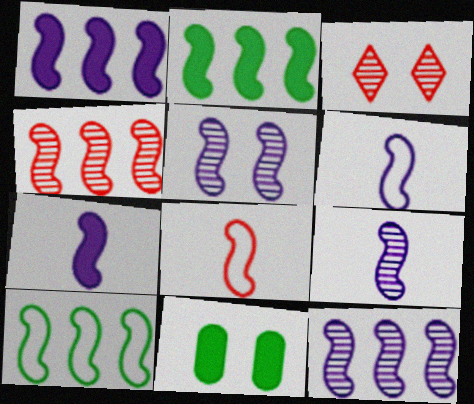[[1, 4, 10], 
[1, 5, 6], 
[2, 5, 8], 
[5, 9, 12], 
[6, 7, 9]]